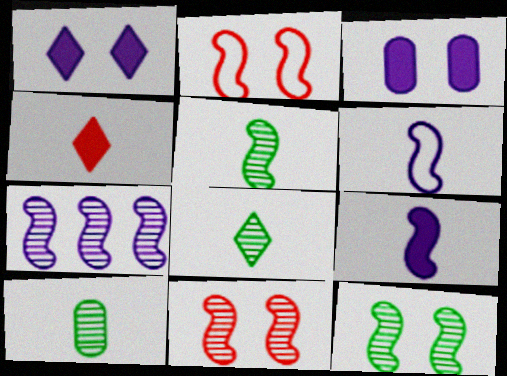[[4, 6, 10], 
[5, 7, 11], 
[5, 8, 10]]